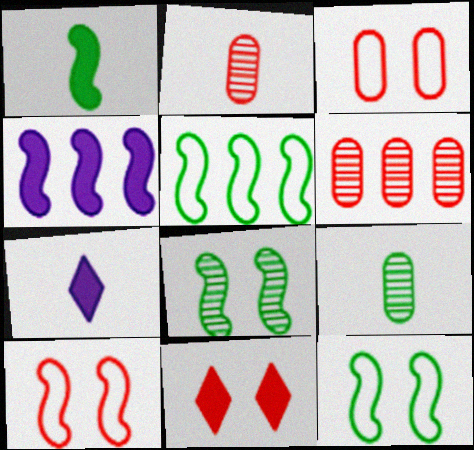[[1, 5, 8], 
[6, 7, 12]]